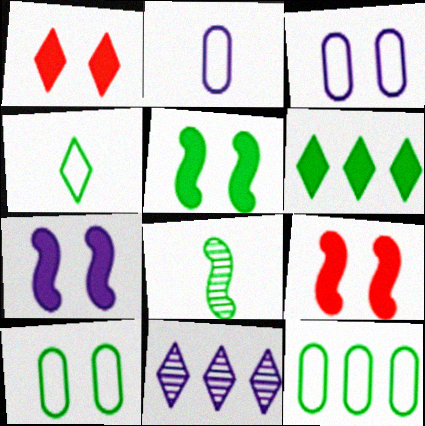[[1, 4, 11], 
[2, 7, 11], 
[5, 7, 9], 
[6, 8, 10]]